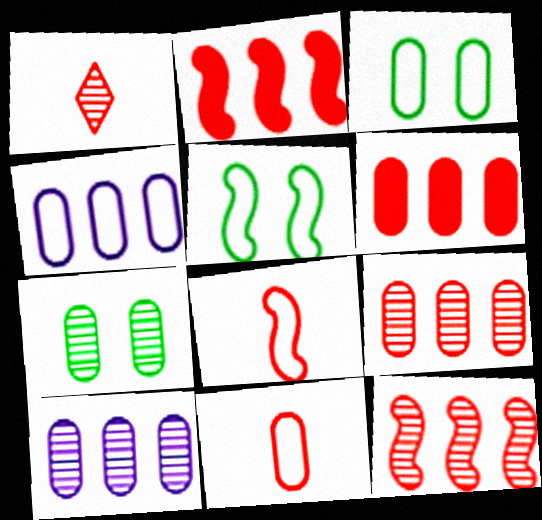[[3, 4, 11]]